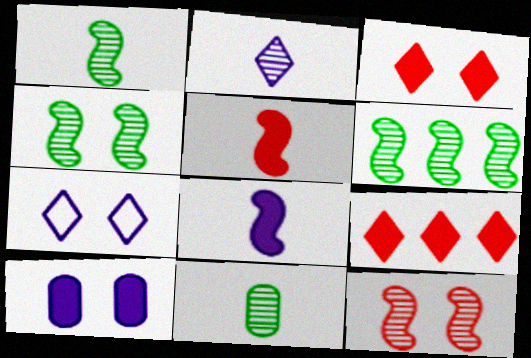[[1, 4, 6]]